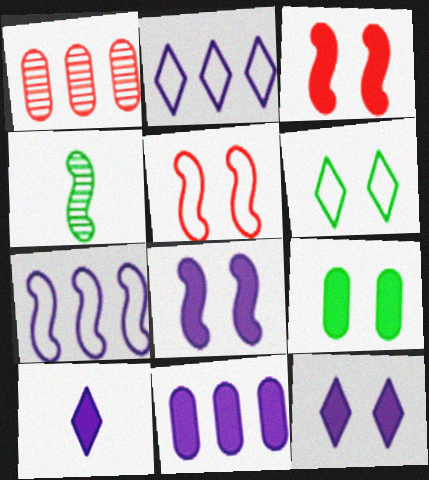[[3, 4, 7], 
[3, 9, 12], 
[8, 10, 11]]